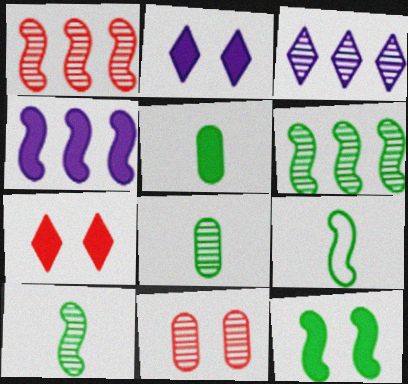[[3, 10, 11], 
[4, 5, 7], 
[6, 9, 12]]